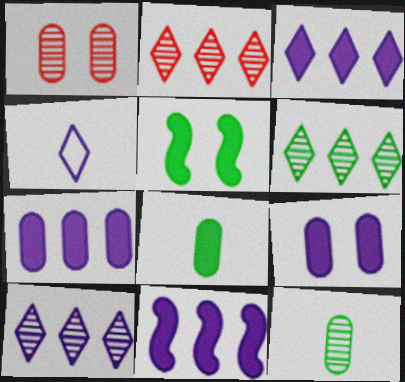[[2, 6, 10], 
[3, 7, 11]]